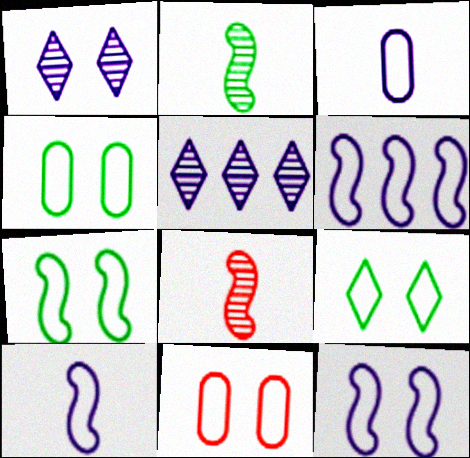[[4, 7, 9], 
[6, 10, 12], 
[9, 11, 12]]